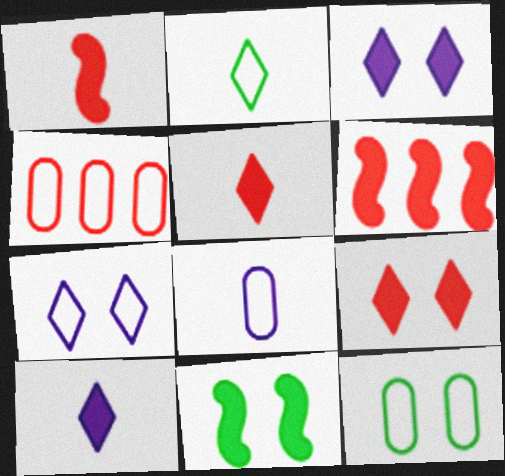[[4, 8, 12]]